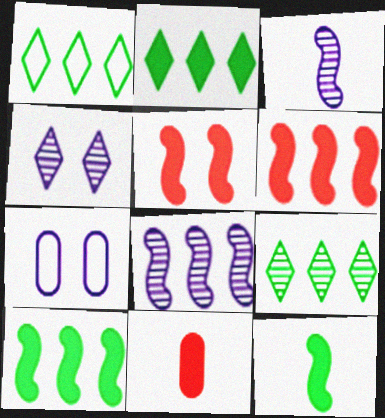[[1, 2, 9]]